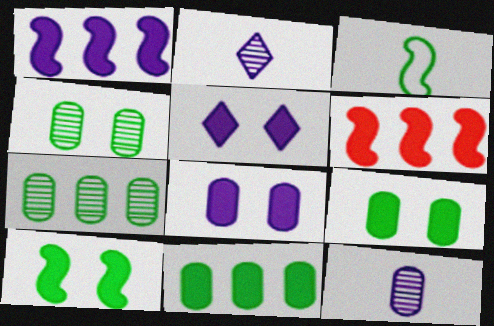[]